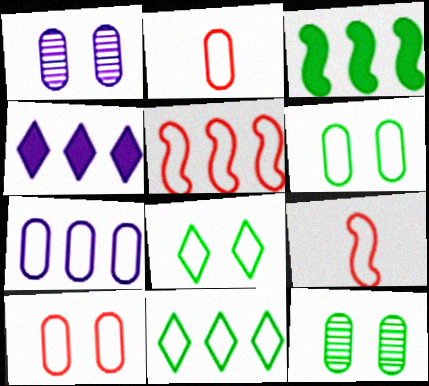[[2, 6, 7], 
[4, 9, 12], 
[5, 7, 11], 
[7, 8, 9]]